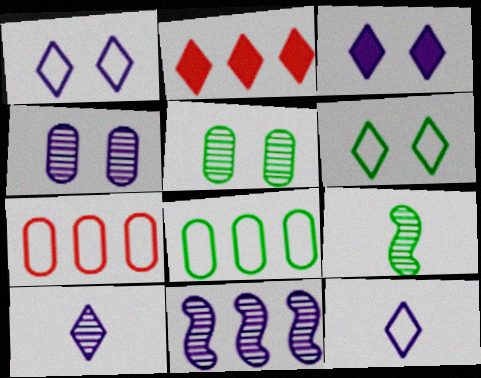[[2, 6, 10], 
[2, 8, 11], 
[3, 7, 9], 
[4, 10, 11]]